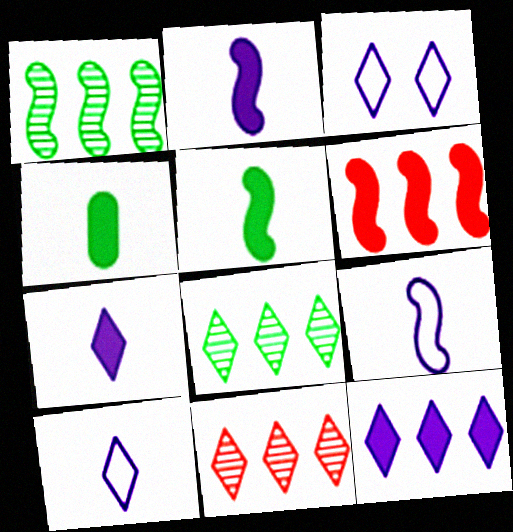[]